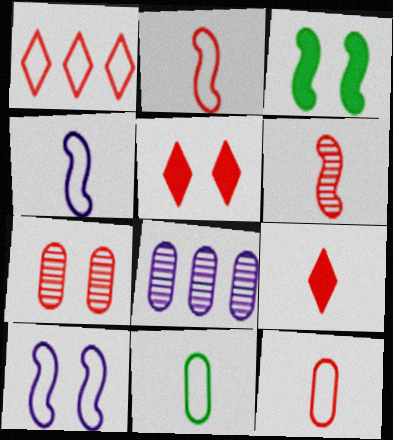[[1, 10, 11], 
[6, 9, 12]]